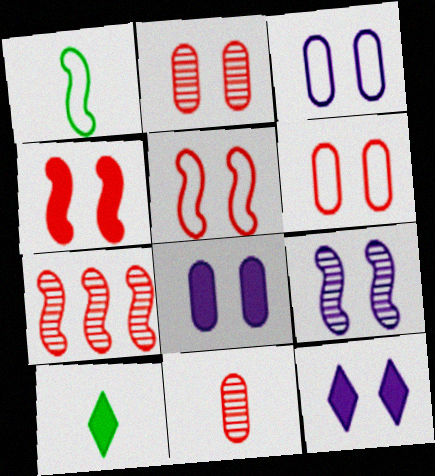[[3, 7, 10], 
[3, 9, 12]]